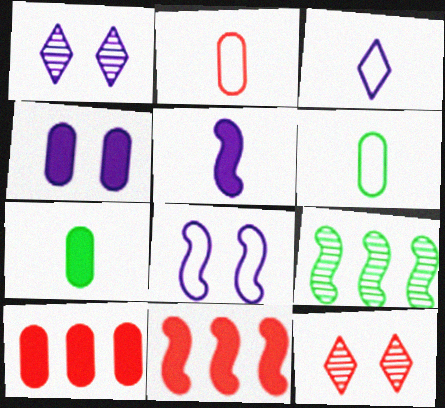[[1, 4, 8], 
[1, 6, 11], 
[2, 11, 12], 
[4, 7, 10]]